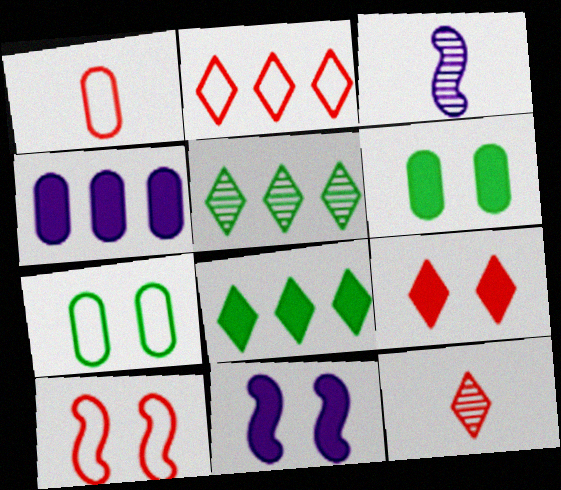[[1, 2, 10], 
[1, 5, 11], 
[2, 3, 6], 
[2, 9, 12], 
[6, 9, 11]]